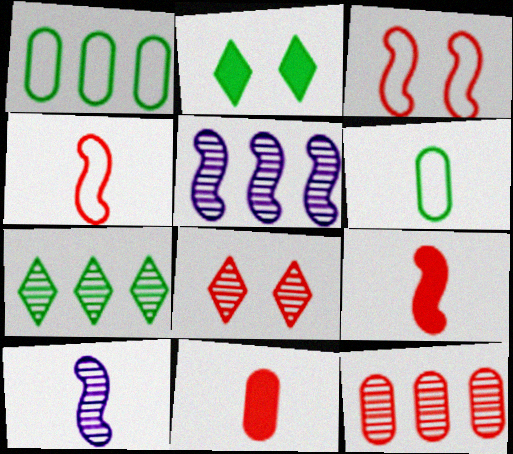[[5, 7, 12]]